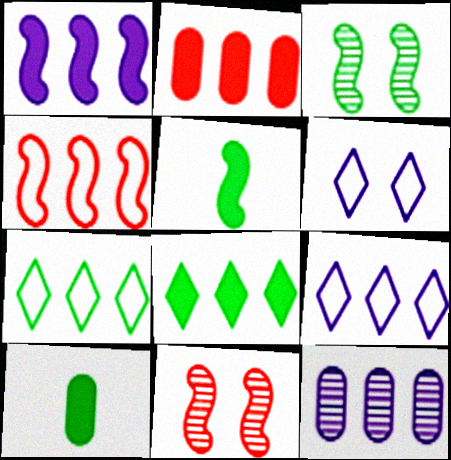[[1, 2, 8], 
[1, 9, 12], 
[3, 7, 10], 
[4, 8, 12], 
[9, 10, 11]]